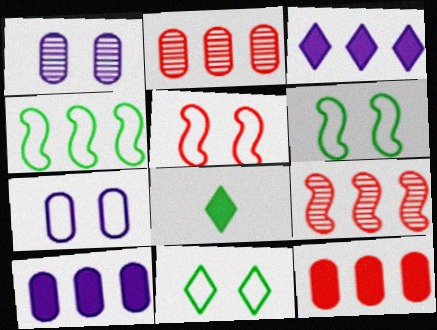[[2, 3, 4], 
[5, 7, 11], 
[7, 8, 9]]